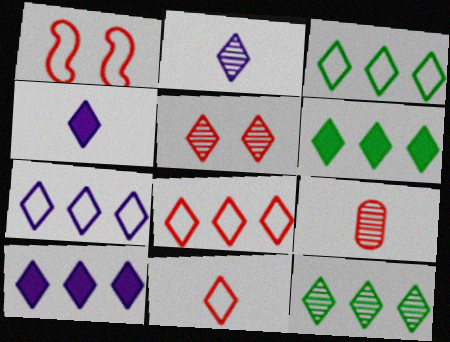[[2, 5, 12], 
[3, 4, 5], 
[3, 6, 12], 
[3, 7, 8], 
[8, 10, 12]]